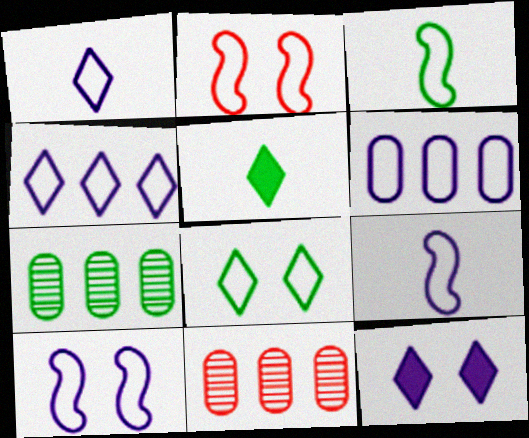[[1, 6, 10], 
[3, 11, 12], 
[5, 10, 11]]